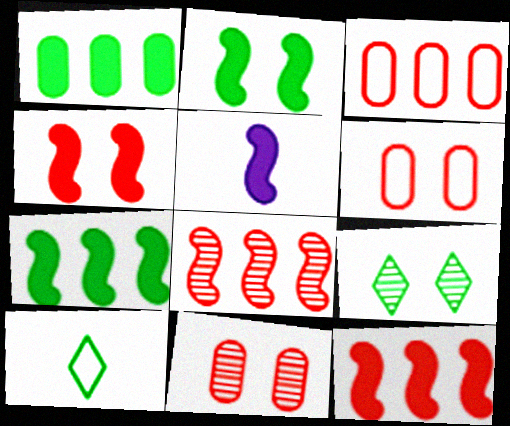[[2, 5, 12], 
[3, 5, 9], 
[4, 5, 7]]